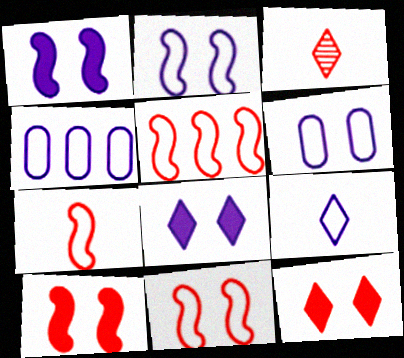[[2, 4, 9], 
[5, 7, 11]]